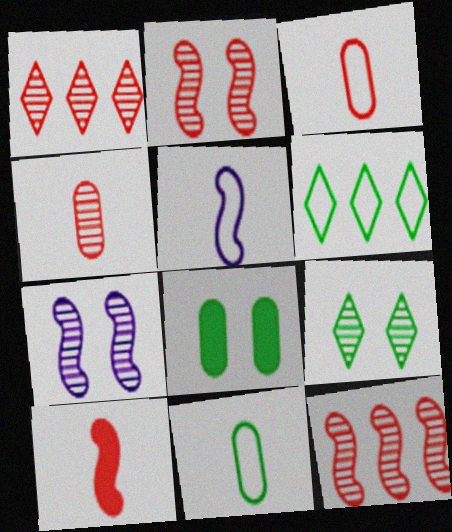[[1, 2, 4], 
[1, 5, 8]]